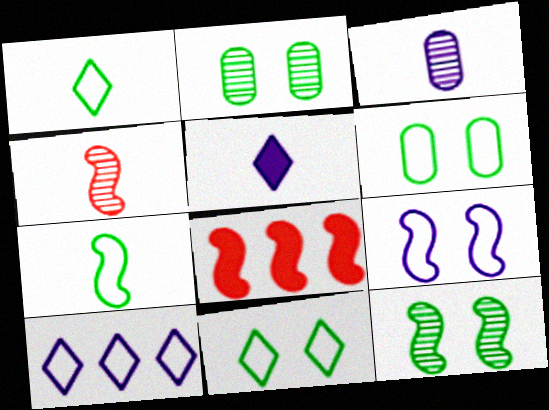[[3, 8, 11]]